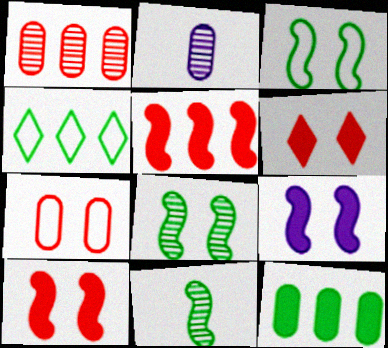[[2, 4, 10], 
[2, 7, 12]]